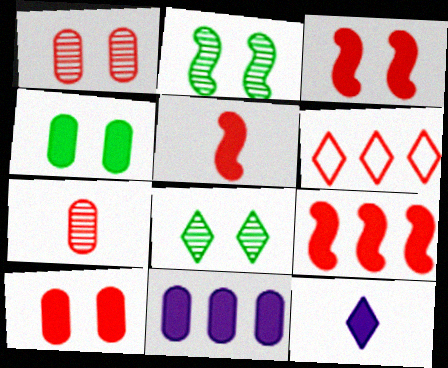[[1, 5, 6], 
[3, 5, 9], 
[3, 6, 7], 
[4, 9, 12], 
[6, 8, 12]]